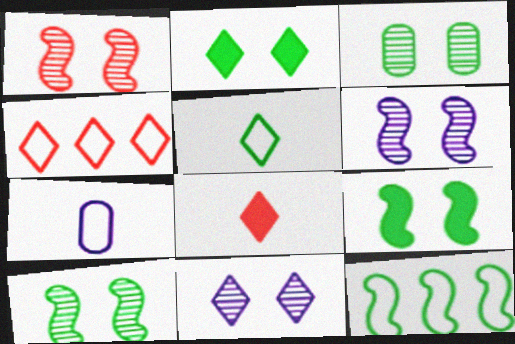[[1, 3, 11], 
[1, 6, 10]]